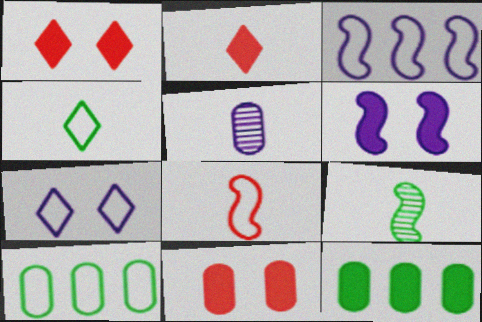[[2, 6, 12], 
[5, 10, 11], 
[7, 8, 10]]